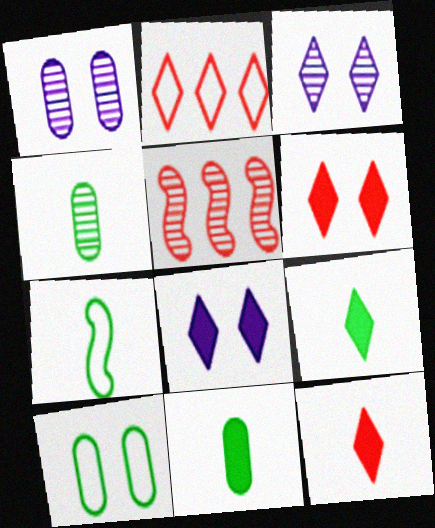[[2, 3, 9], 
[3, 4, 5], 
[4, 7, 9]]